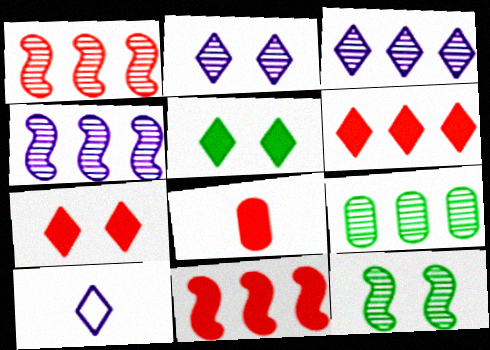[[1, 3, 9], 
[7, 8, 11]]